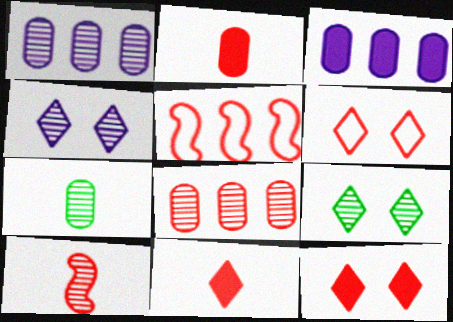[[1, 9, 10]]